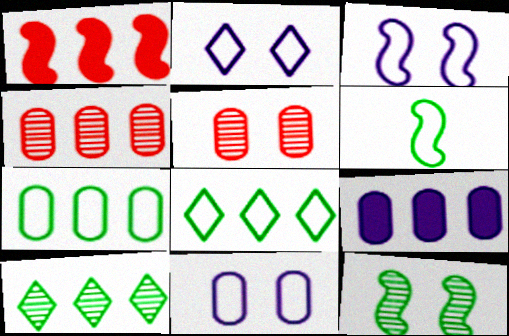[[2, 3, 11], 
[4, 7, 9]]